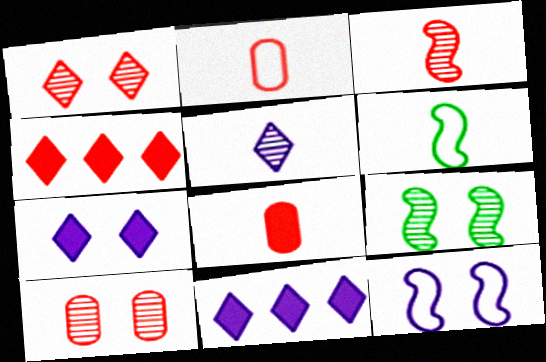[[2, 9, 11], 
[5, 6, 8], 
[6, 10, 11]]